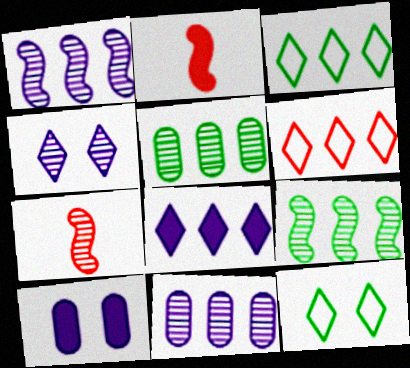[[2, 11, 12], 
[3, 7, 10], 
[4, 5, 7]]